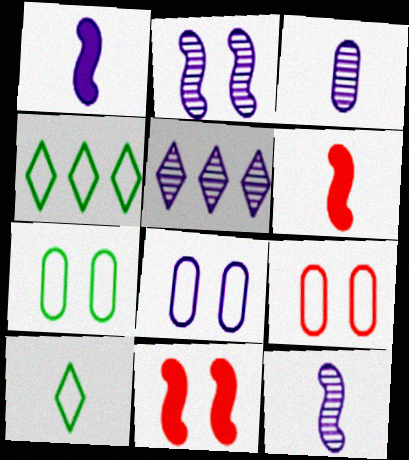[[1, 5, 8], 
[2, 3, 5], 
[3, 4, 11], 
[3, 6, 10], 
[5, 6, 7], 
[7, 8, 9]]